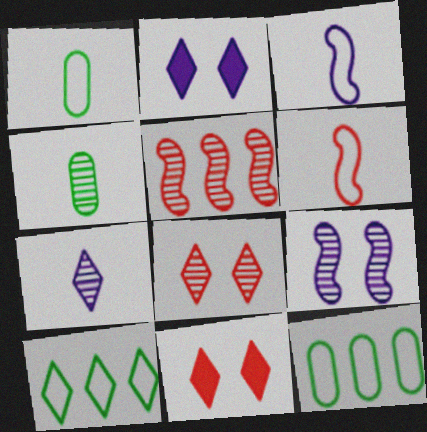[[1, 2, 5], 
[7, 10, 11]]